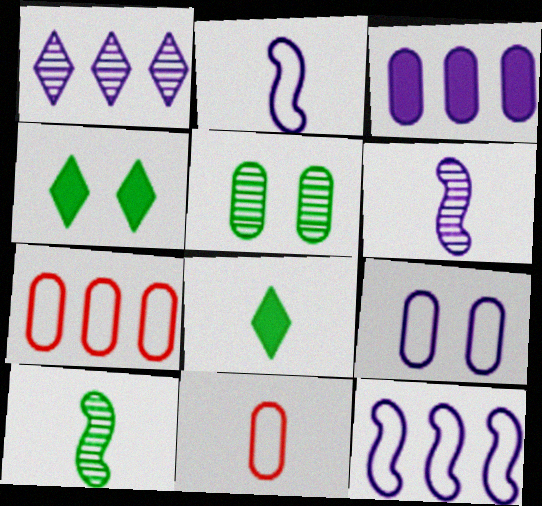[[1, 3, 12], 
[3, 5, 11], 
[4, 6, 7], 
[6, 8, 11]]